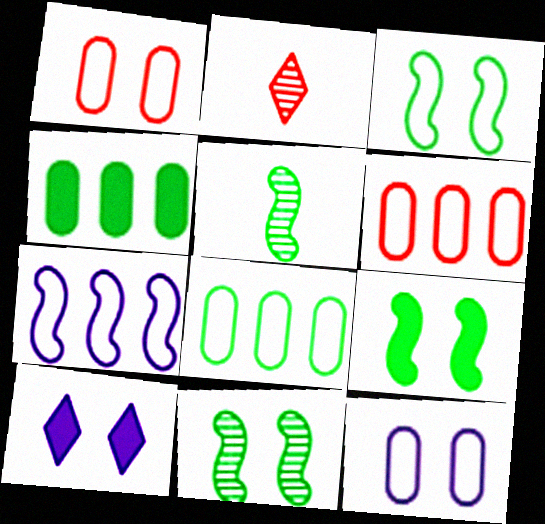[[1, 10, 11], 
[3, 9, 11], 
[5, 6, 10]]